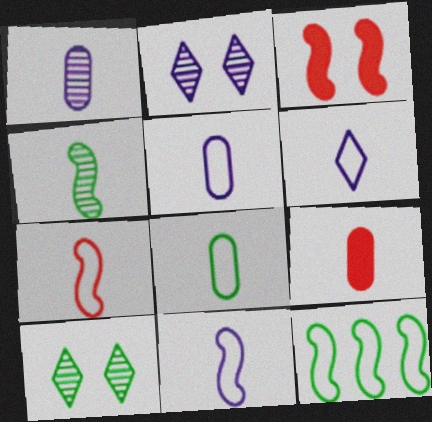[[1, 8, 9], 
[2, 9, 12], 
[4, 6, 9], 
[5, 6, 11], 
[6, 7, 8]]